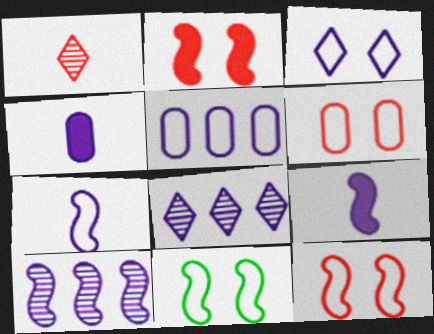[[3, 4, 10], 
[3, 5, 7], 
[3, 6, 11]]